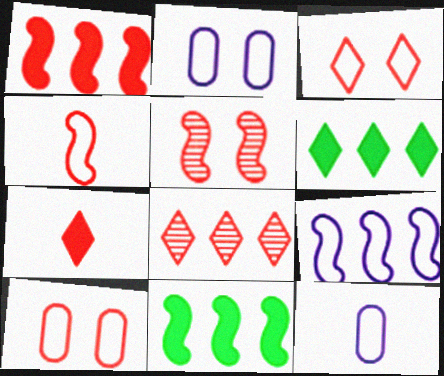[[1, 4, 5], 
[3, 7, 8], 
[5, 6, 12]]